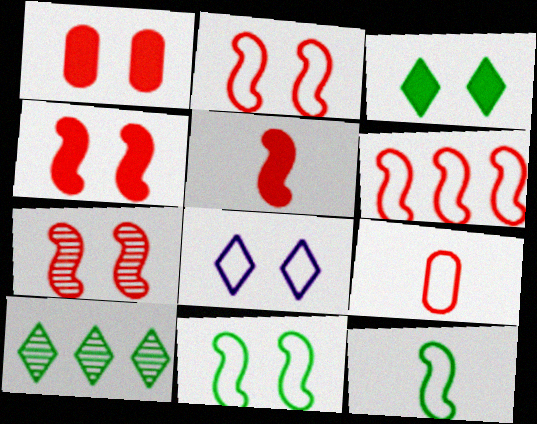[[2, 4, 7], 
[5, 6, 7]]